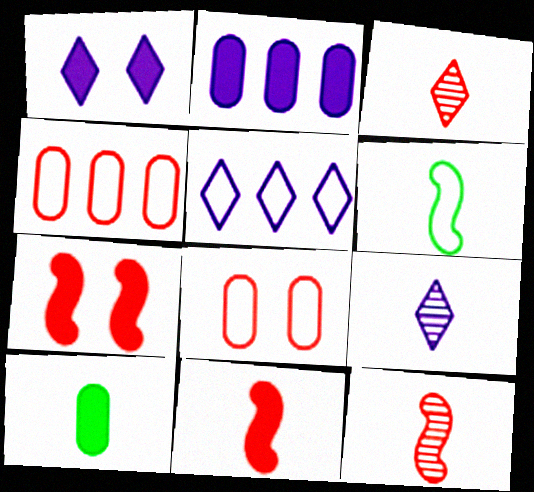[[1, 5, 9], 
[3, 4, 7], 
[5, 6, 8]]